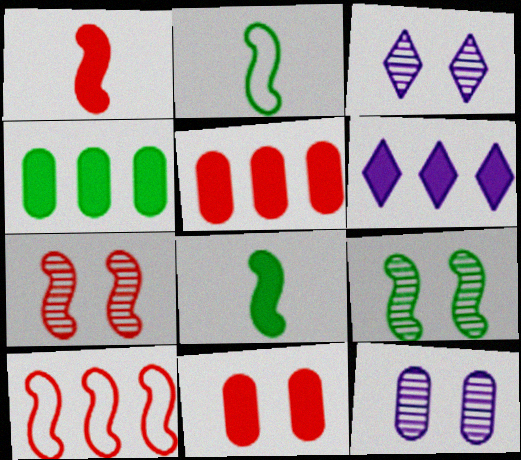[[1, 7, 10], 
[2, 3, 5], 
[6, 8, 11]]